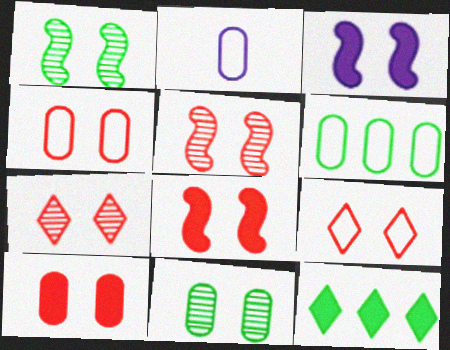[[2, 4, 6], 
[2, 5, 12], 
[3, 9, 11], 
[4, 7, 8], 
[5, 9, 10]]